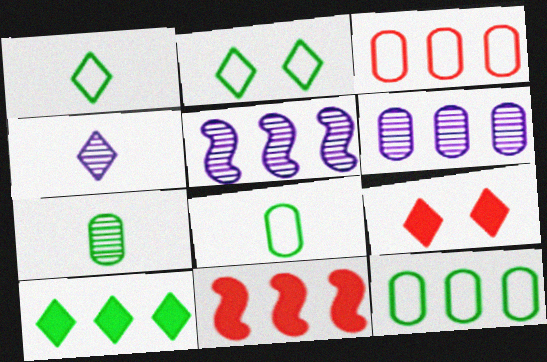[[3, 5, 10], 
[5, 8, 9]]